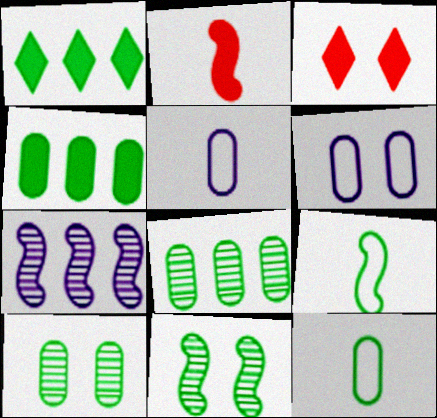[[1, 9, 10], 
[1, 11, 12], 
[3, 6, 11], 
[3, 7, 12], 
[4, 10, 12]]